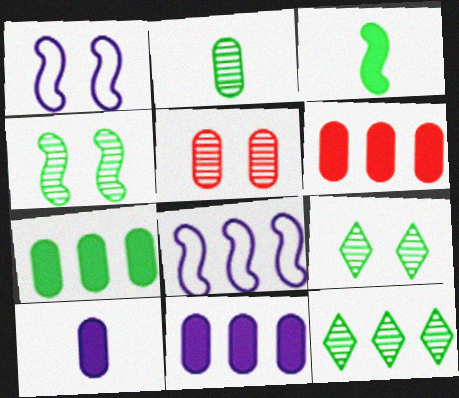[[2, 4, 12], 
[6, 7, 11], 
[6, 8, 12]]